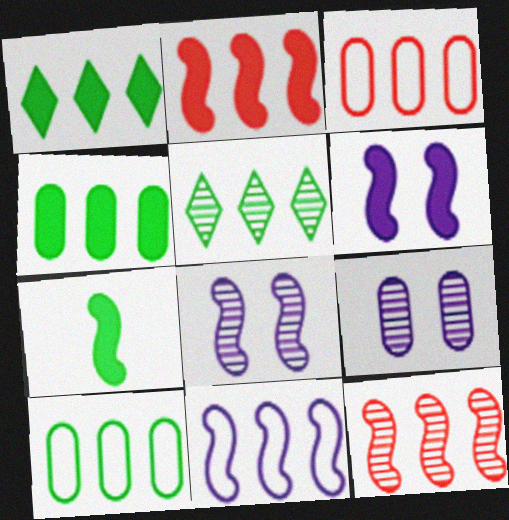[[2, 6, 7]]